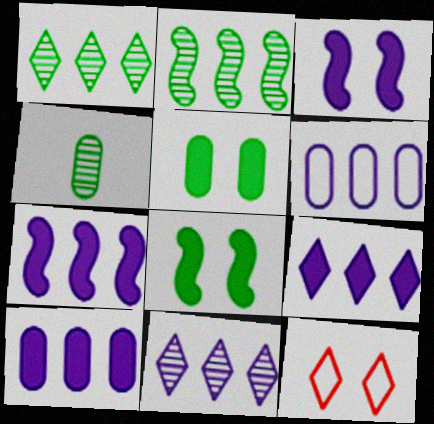[[4, 7, 12], 
[6, 7, 11], 
[7, 9, 10]]